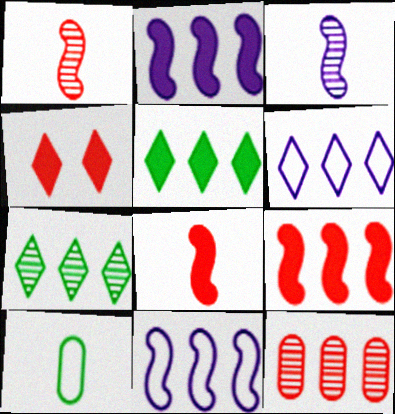[[5, 11, 12]]